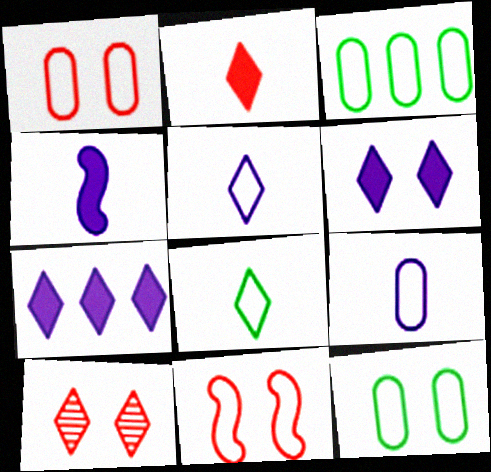[[1, 3, 9], 
[3, 4, 10], 
[3, 5, 11], 
[7, 8, 10]]